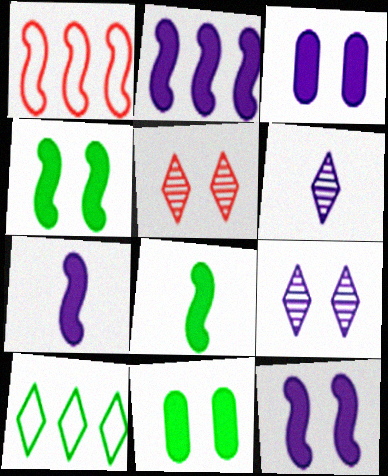[[1, 6, 11], 
[2, 7, 12]]